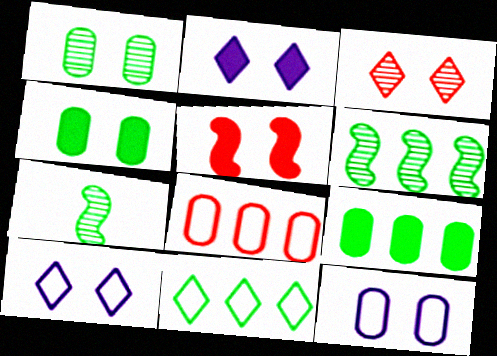[[1, 5, 10], 
[2, 4, 5], 
[2, 7, 8], 
[4, 7, 11], 
[6, 9, 11]]